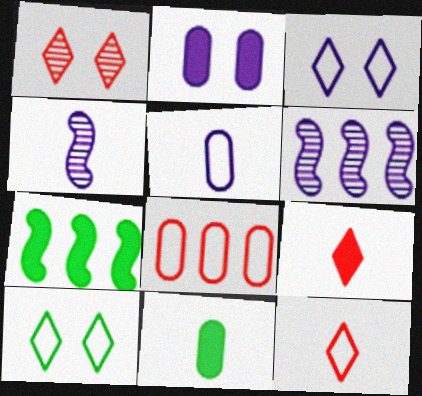[[1, 5, 7], 
[2, 7, 9], 
[4, 11, 12]]